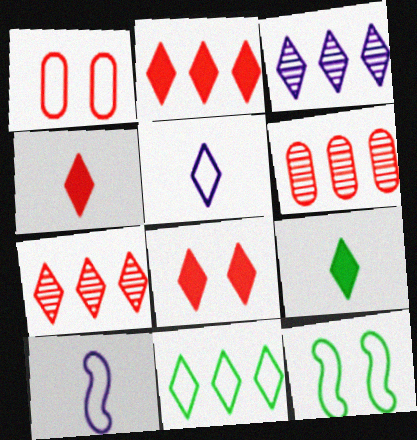[[1, 10, 11], 
[2, 3, 11], 
[2, 4, 8]]